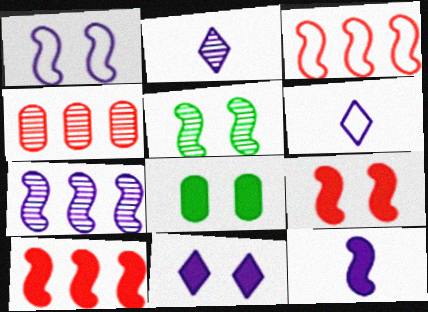[[1, 5, 9], 
[1, 7, 12], 
[2, 3, 8], 
[2, 4, 5], 
[3, 5, 12], 
[8, 9, 11]]